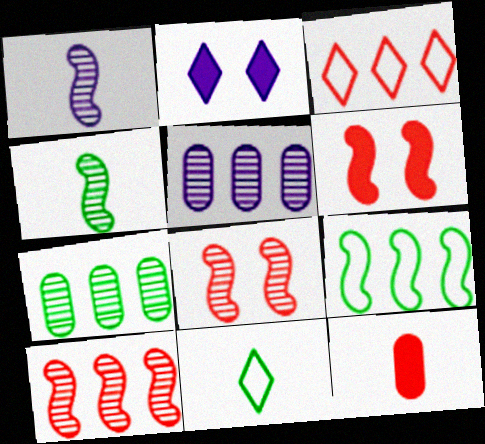[[1, 6, 9], 
[1, 11, 12], 
[3, 8, 12], 
[5, 6, 11]]